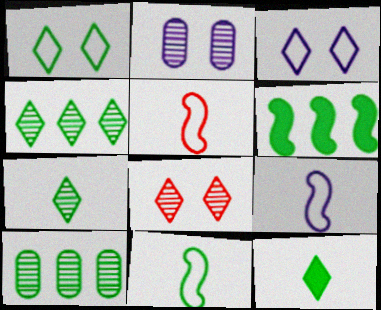[[1, 4, 12], 
[5, 9, 11]]